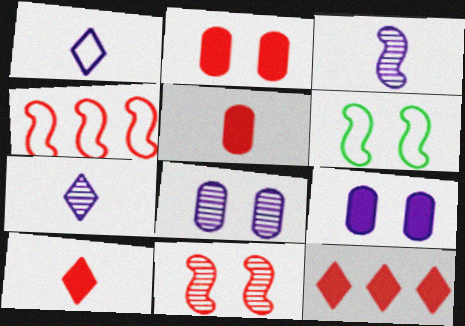[]